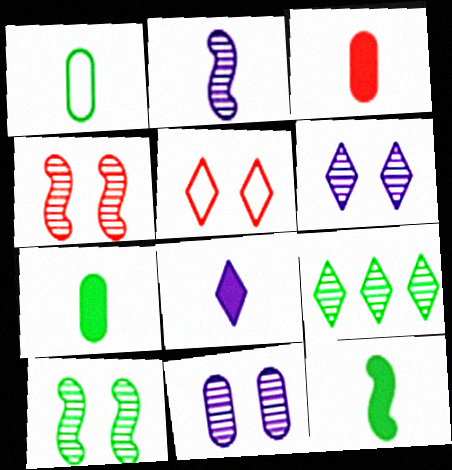[[3, 8, 12], 
[5, 8, 9]]